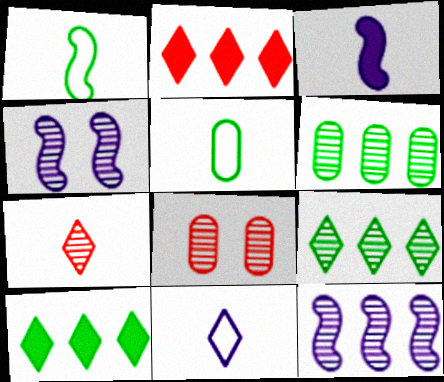[[2, 4, 5], 
[3, 5, 7], 
[4, 6, 7]]